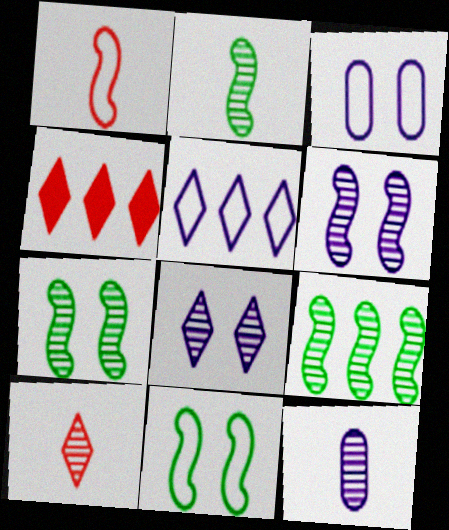[[2, 3, 4], 
[2, 7, 9], 
[2, 10, 12], 
[4, 11, 12]]